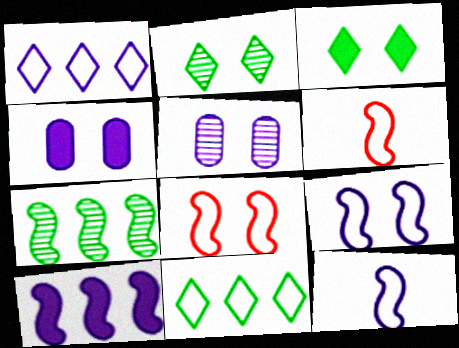[[2, 4, 8], 
[3, 5, 8]]